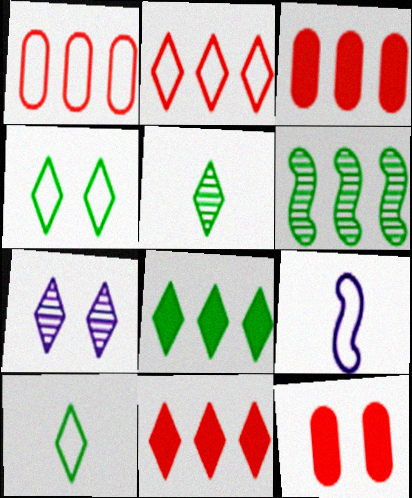[[1, 4, 9], 
[4, 5, 8], 
[7, 10, 11]]